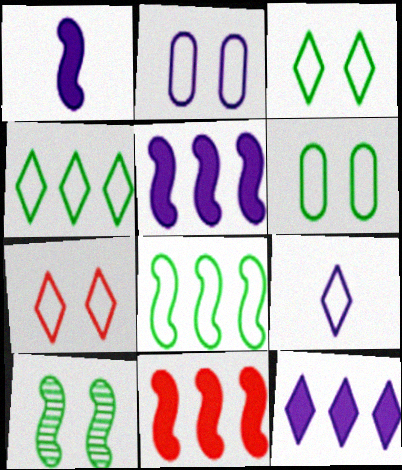[[4, 7, 9]]